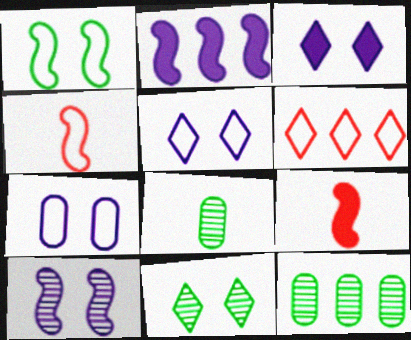[[2, 6, 12], 
[3, 4, 12], 
[3, 7, 10], 
[5, 9, 12]]